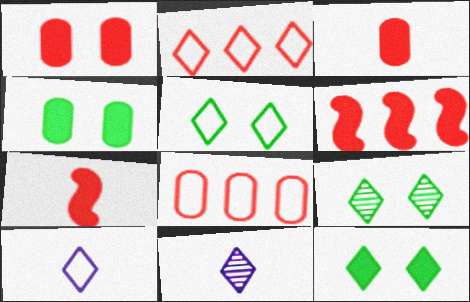[[2, 5, 10], 
[2, 11, 12], 
[5, 9, 12]]